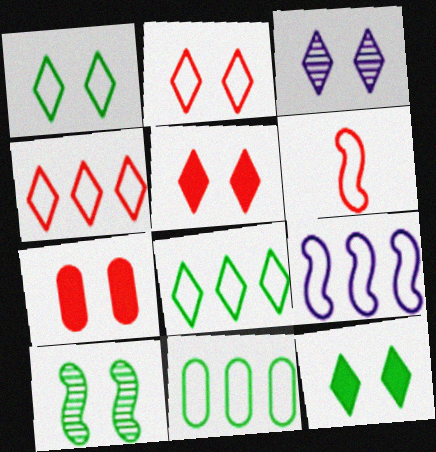[[1, 3, 5], 
[2, 3, 12], 
[4, 9, 11]]